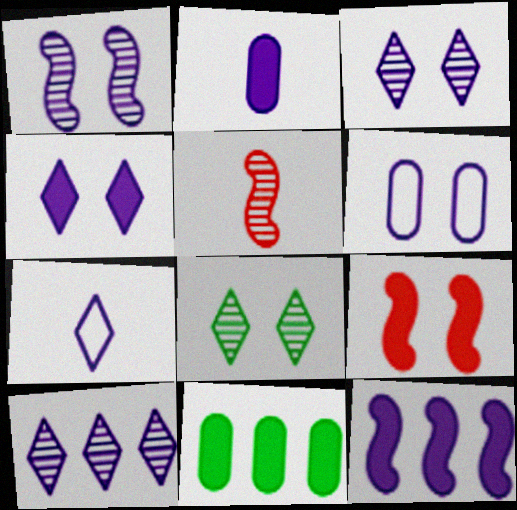[[1, 4, 6], 
[2, 4, 12], 
[4, 7, 10], 
[6, 8, 9]]